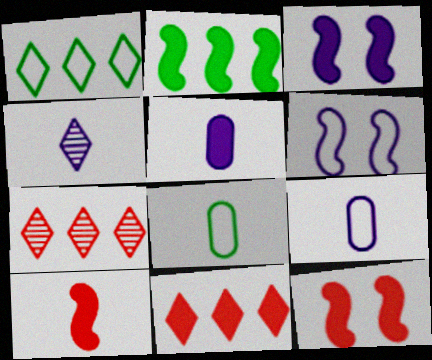[[2, 3, 10], 
[3, 7, 8], 
[4, 8, 10]]